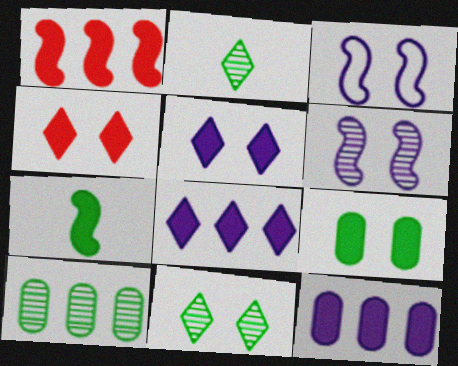[[4, 7, 12]]